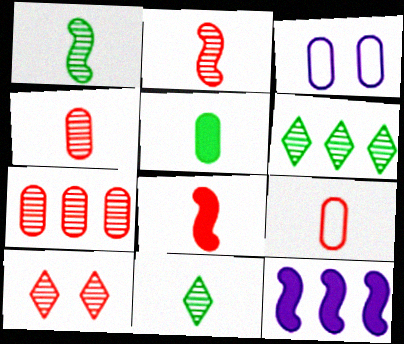[[2, 7, 10], 
[3, 5, 7], 
[3, 6, 8]]